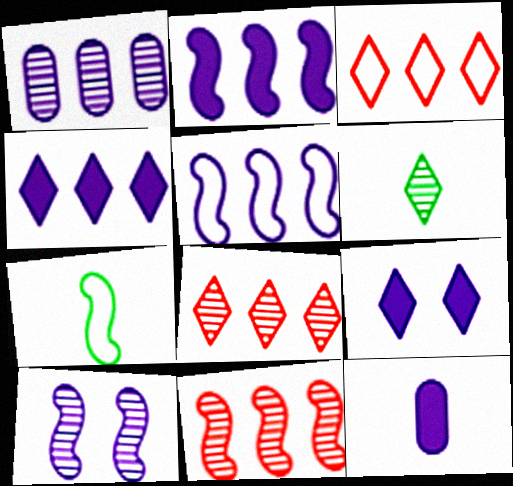[[1, 4, 5], 
[2, 9, 12], 
[3, 6, 9]]